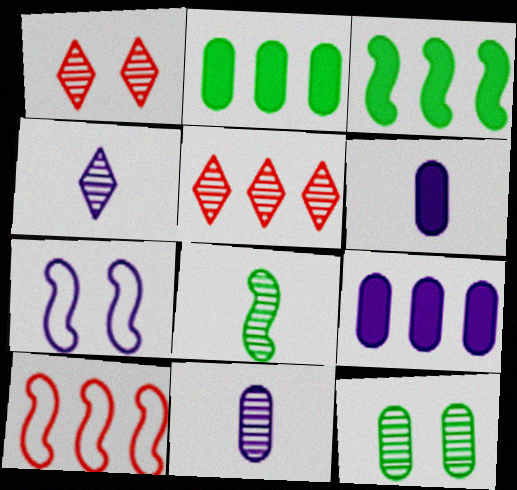[[4, 7, 9]]